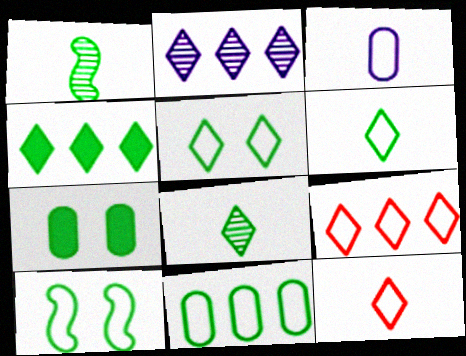[[2, 4, 9], 
[3, 9, 10], 
[4, 5, 8], 
[6, 10, 11]]